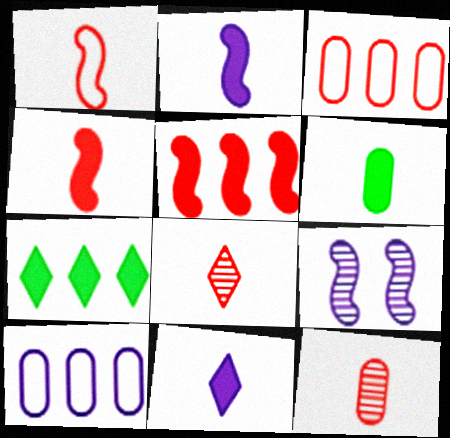[[4, 6, 11], 
[9, 10, 11]]